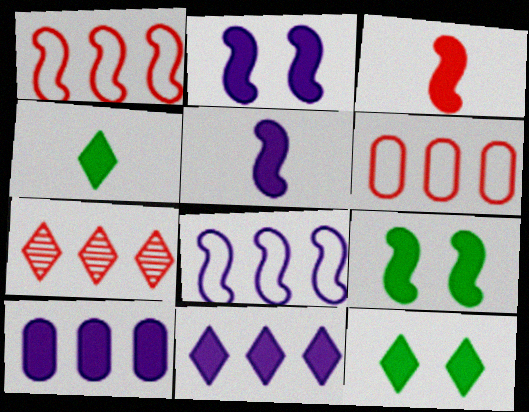[[3, 10, 12]]